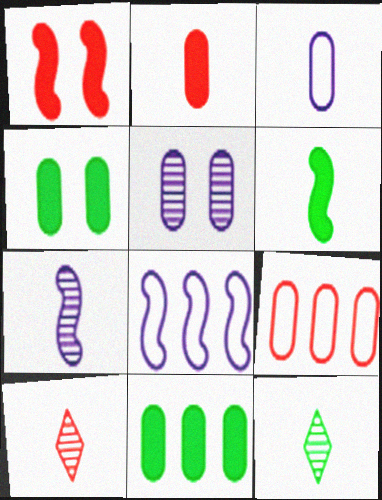[[1, 9, 10], 
[3, 6, 10], 
[4, 8, 10]]